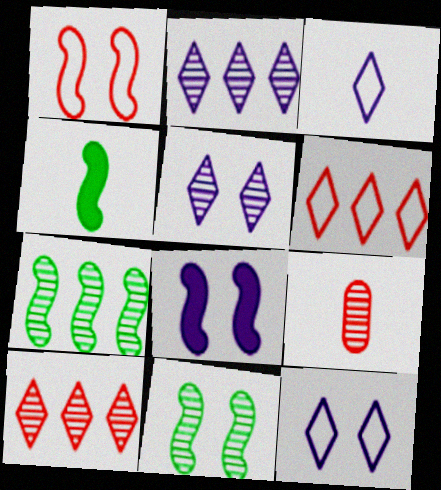[[1, 8, 11], 
[2, 9, 11], 
[3, 4, 9], 
[5, 7, 9]]